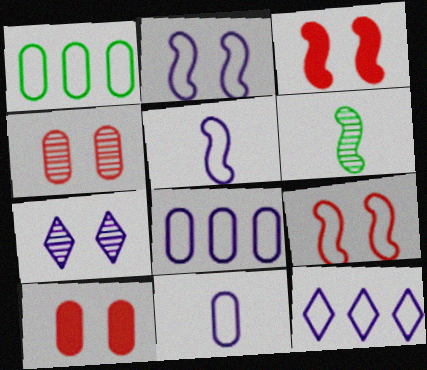[[2, 11, 12], 
[6, 10, 12]]